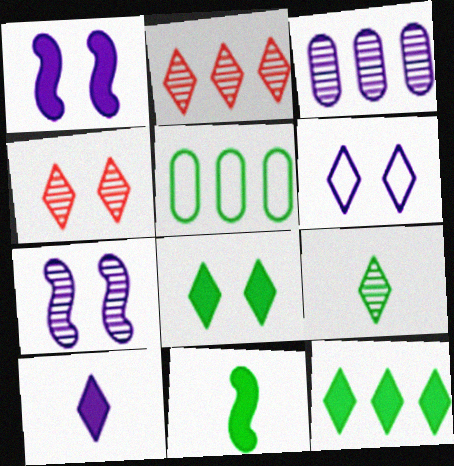[[4, 6, 8]]